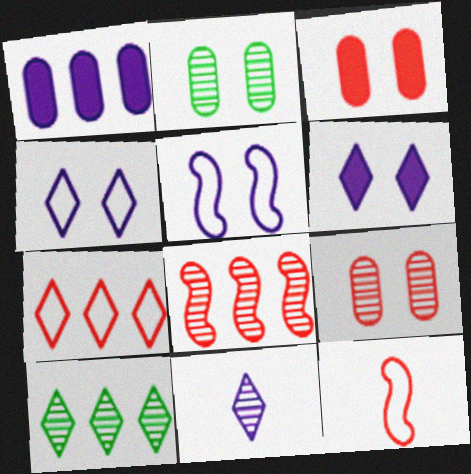[[1, 5, 11], 
[2, 8, 11]]